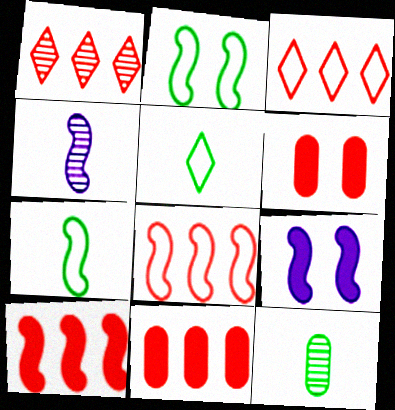[[1, 8, 11], 
[2, 4, 10], 
[3, 9, 12]]